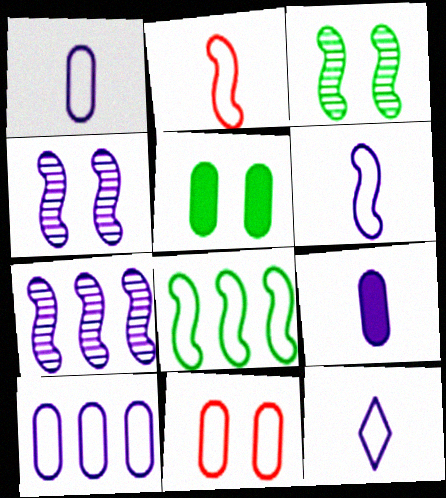[[1, 6, 12], 
[8, 11, 12]]